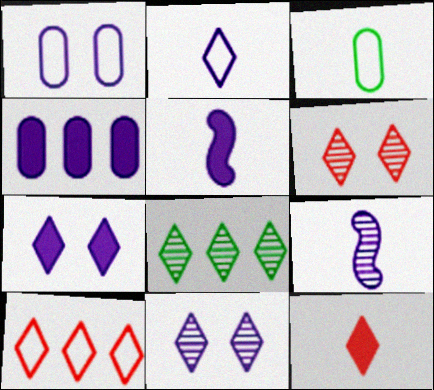[[3, 9, 12], 
[4, 5, 7], 
[6, 10, 12]]